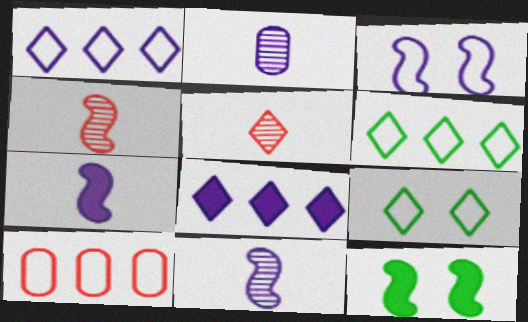[[2, 3, 8], 
[5, 8, 9]]